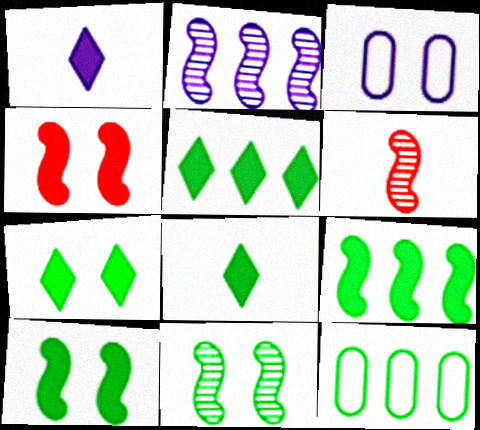[[1, 2, 3], 
[2, 6, 11], 
[3, 5, 6], 
[5, 7, 8], 
[8, 11, 12]]